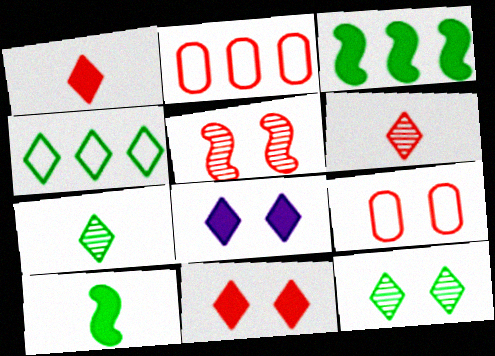[[1, 2, 5], 
[4, 6, 8], 
[5, 9, 11]]